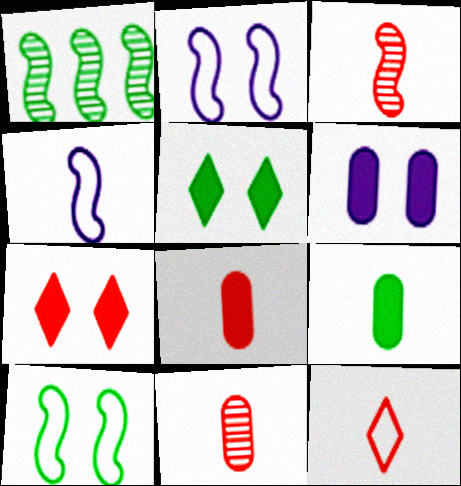[[1, 6, 12], 
[3, 8, 12]]